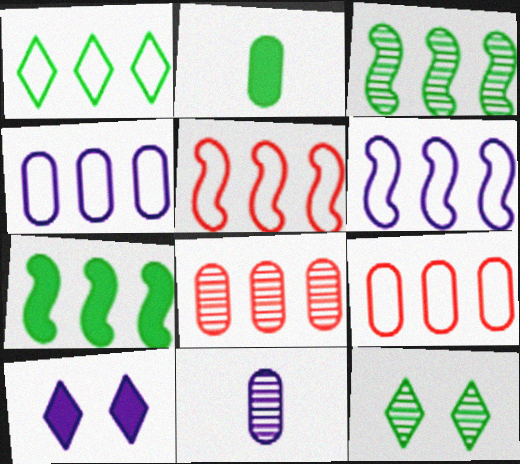[[1, 4, 5], 
[1, 6, 9], 
[6, 10, 11]]